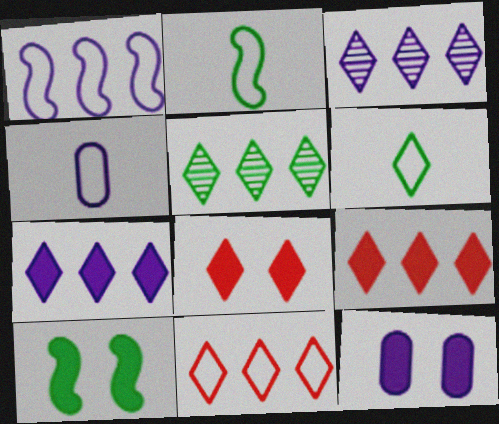[[3, 6, 8], 
[5, 7, 11], 
[8, 10, 12]]